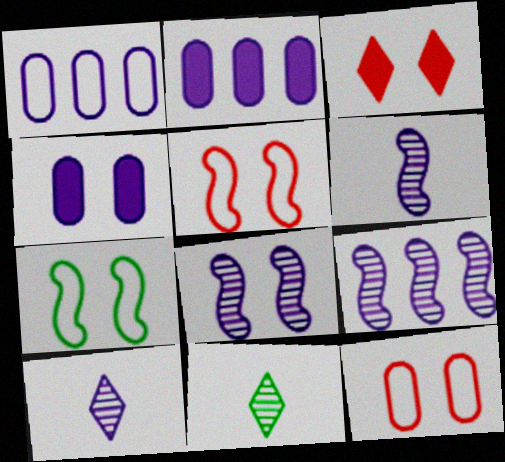[[2, 5, 11], 
[6, 8, 9]]